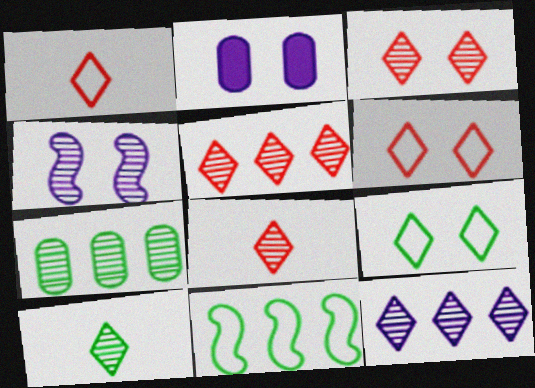[[2, 8, 11], 
[3, 5, 8], 
[3, 10, 12], 
[4, 7, 8]]